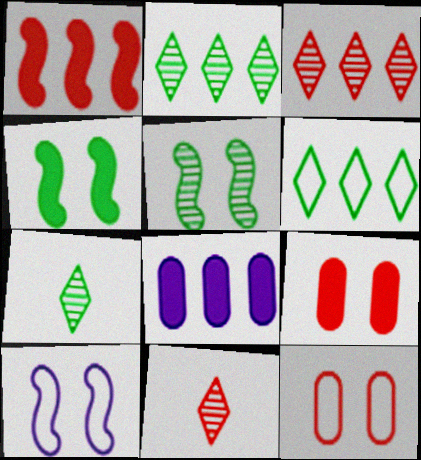[[1, 11, 12]]